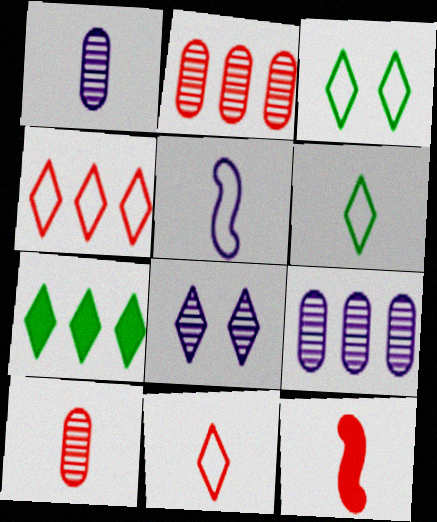[[1, 6, 12], 
[3, 9, 12], 
[7, 8, 11], 
[10, 11, 12]]